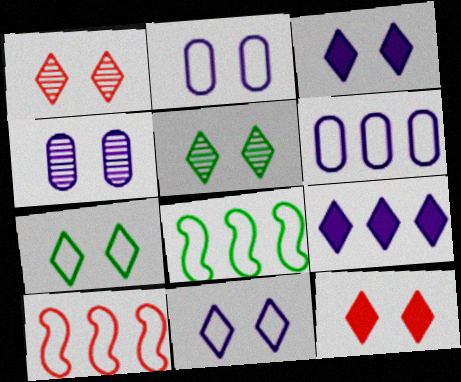[[1, 3, 7], 
[5, 11, 12]]